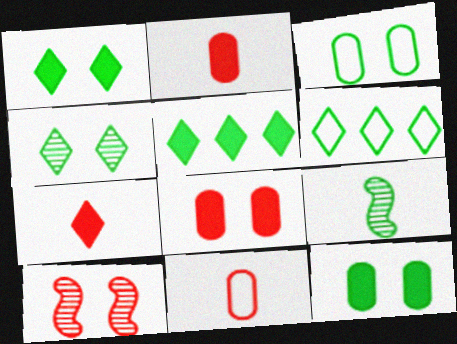[[3, 5, 9], 
[6, 9, 12]]